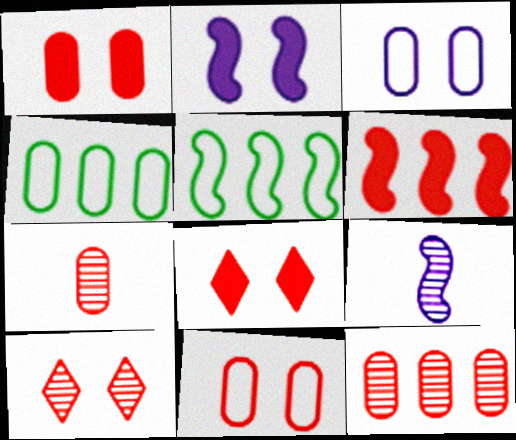[[4, 8, 9]]